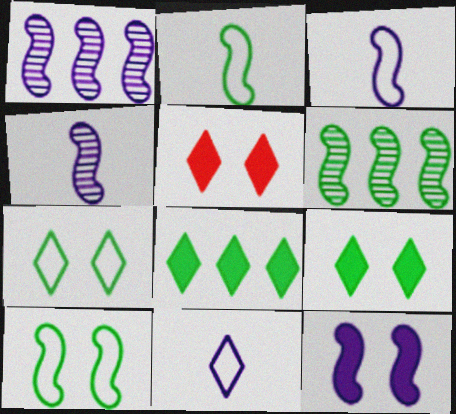[[1, 3, 12]]